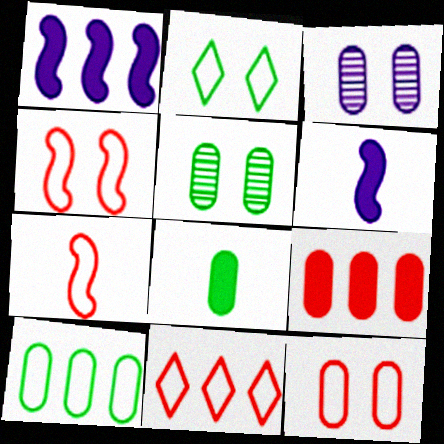[[5, 6, 11], 
[5, 8, 10], 
[7, 11, 12]]